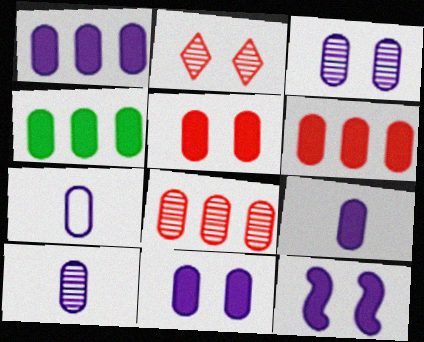[[1, 3, 7], 
[1, 4, 6], 
[1, 9, 11], 
[4, 5, 9], 
[7, 9, 10]]